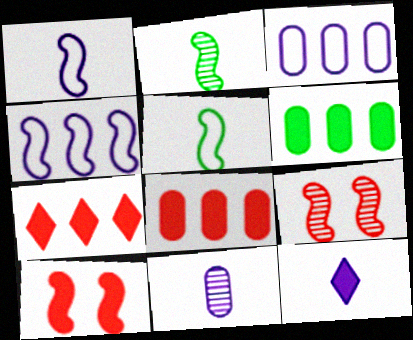[[1, 11, 12], 
[2, 4, 10], 
[6, 10, 12]]